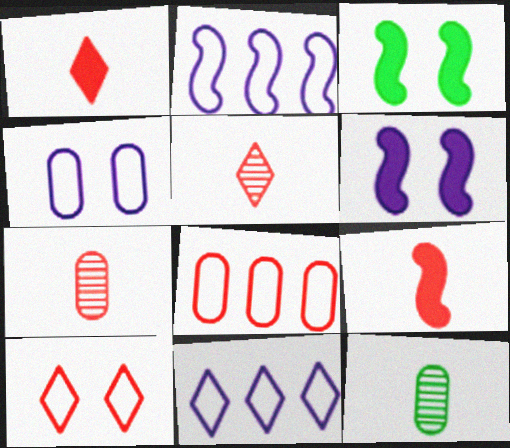[[3, 7, 11]]